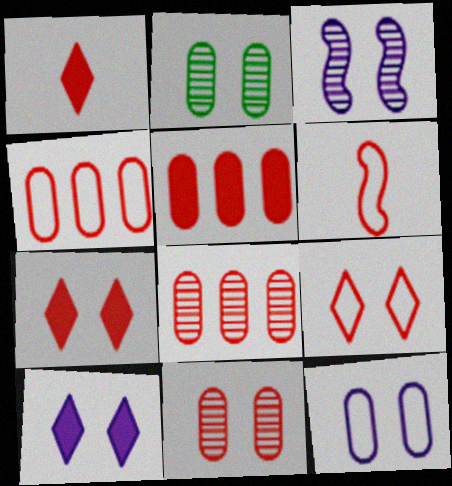[[3, 10, 12], 
[4, 5, 8], 
[4, 6, 9], 
[6, 7, 8]]